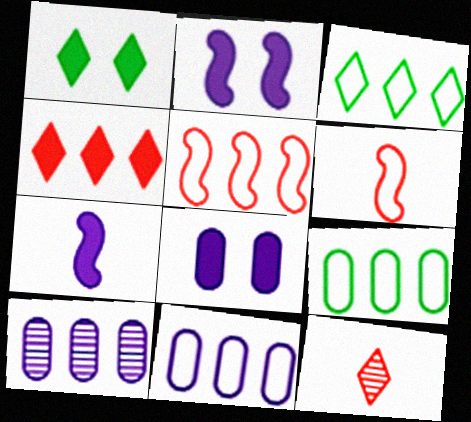[[1, 6, 10], 
[2, 9, 12], 
[3, 5, 11]]